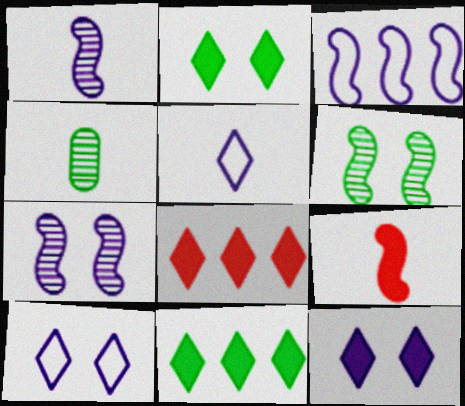[[3, 6, 9], 
[4, 5, 9]]